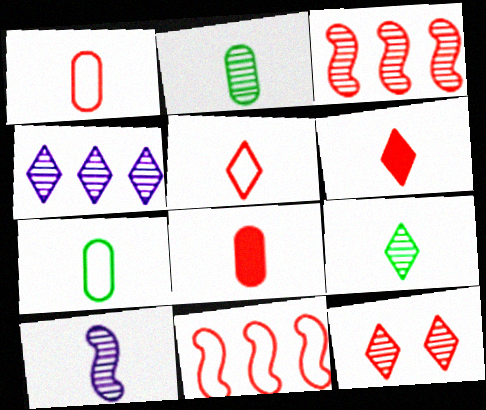[[4, 9, 12], 
[6, 7, 10], 
[8, 11, 12]]